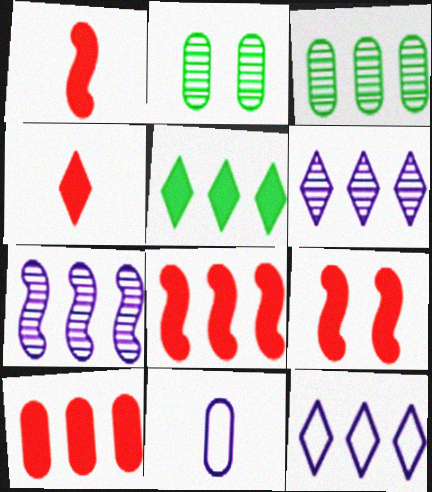[[1, 2, 12], 
[1, 8, 9], 
[2, 10, 11], 
[3, 8, 12], 
[4, 9, 10]]